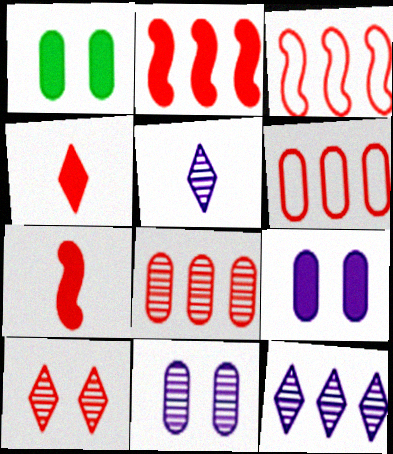[[1, 3, 5], 
[6, 7, 10]]